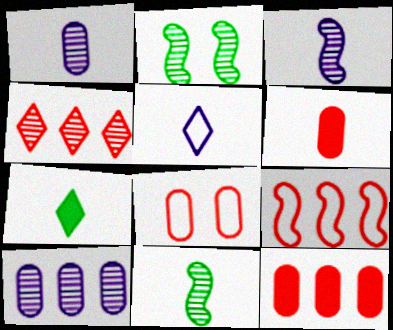[[1, 2, 4], 
[2, 5, 12], 
[4, 9, 12], 
[5, 6, 11]]